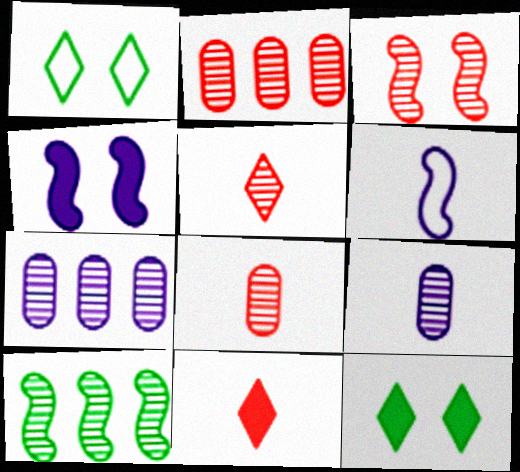[[2, 3, 5], 
[2, 6, 12]]